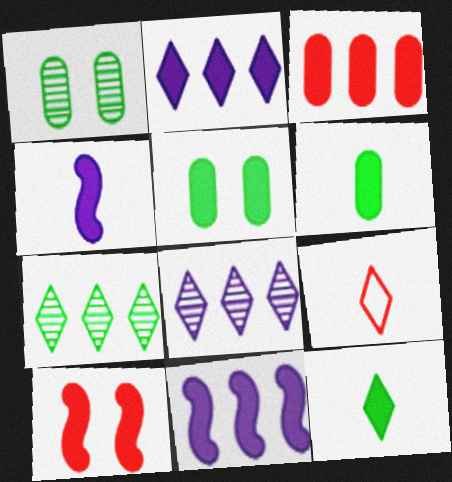[[1, 9, 11], 
[2, 6, 10]]